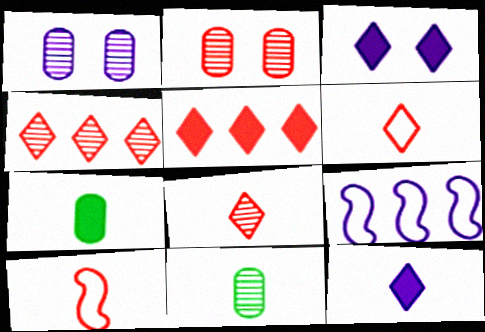[[1, 9, 12], 
[2, 5, 10], 
[10, 11, 12]]